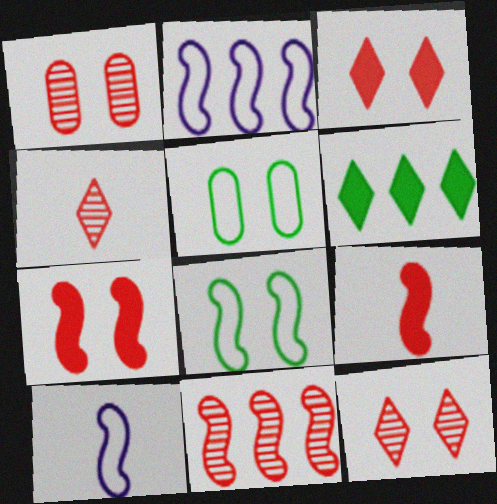[[1, 4, 11], 
[1, 6, 10]]